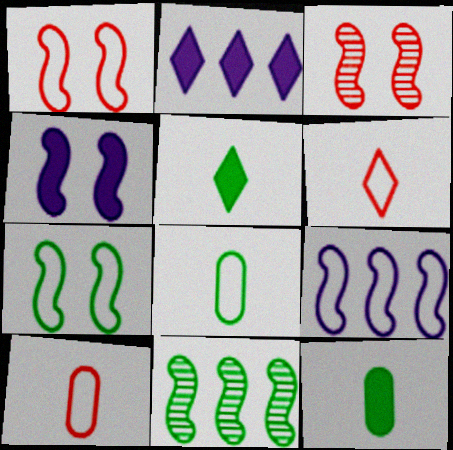[[2, 3, 8], 
[3, 4, 7]]